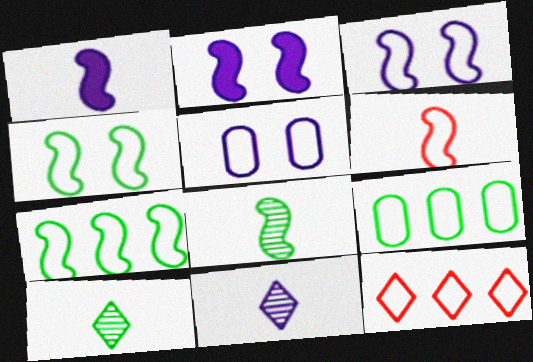[[1, 6, 8], 
[3, 6, 7]]